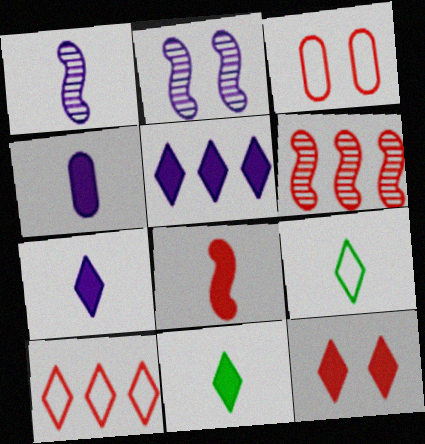[[4, 8, 11], 
[5, 11, 12]]